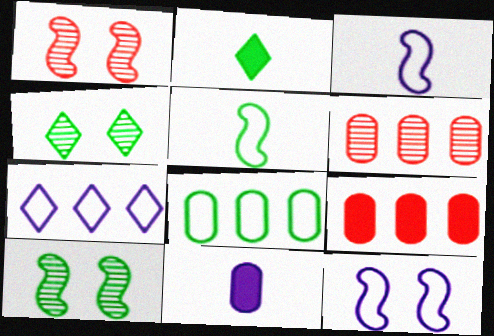[[2, 6, 12], 
[2, 8, 10], 
[3, 4, 9]]